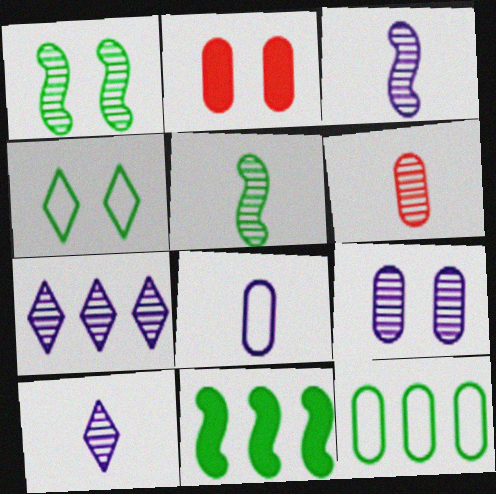[[1, 6, 7], 
[3, 7, 9], 
[5, 6, 10]]